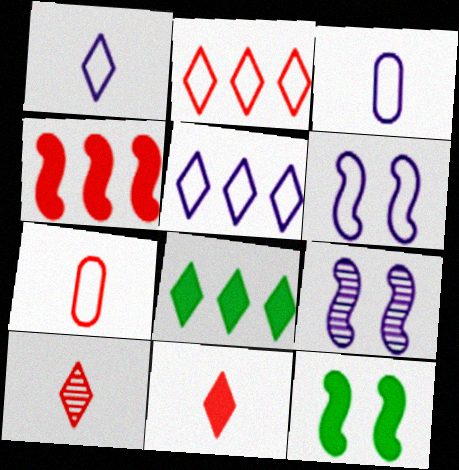[[3, 5, 6], 
[7, 8, 9]]